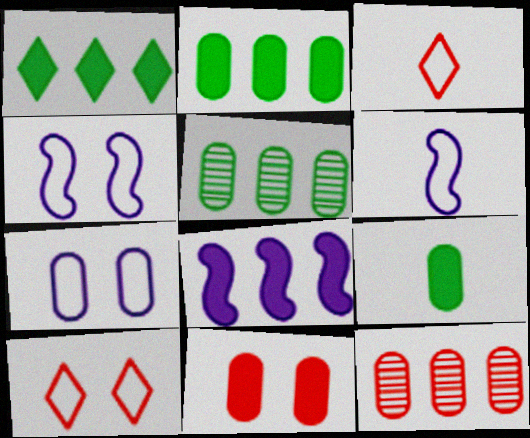[[7, 9, 12]]